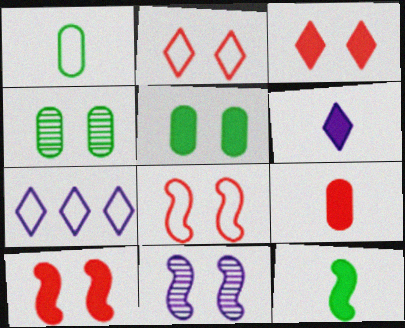[[1, 7, 8], 
[2, 5, 11], 
[6, 9, 12]]